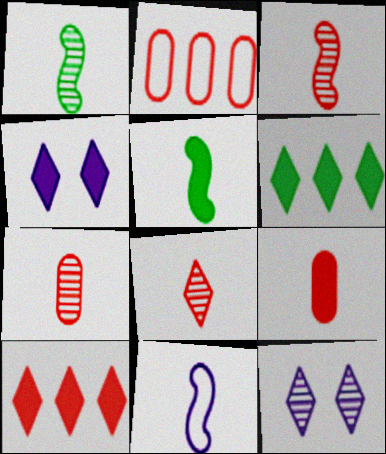[[1, 2, 4], 
[2, 5, 12], 
[3, 5, 11], 
[3, 7, 8]]